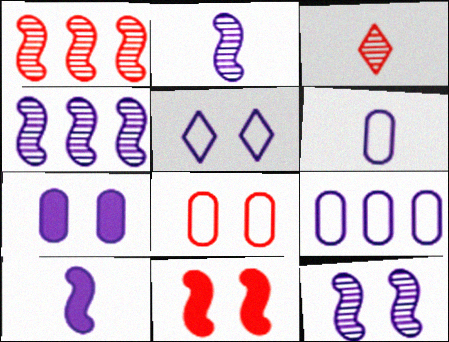[[2, 4, 12], 
[5, 7, 12]]